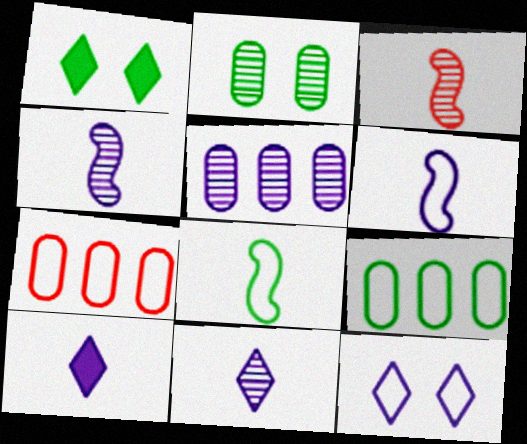[[1, 4, 7], 
[7, 8, 12]]